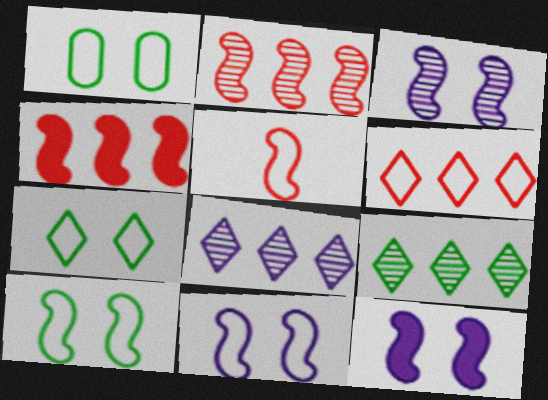[[1, 7, 10], 
[3, 11, 12]]